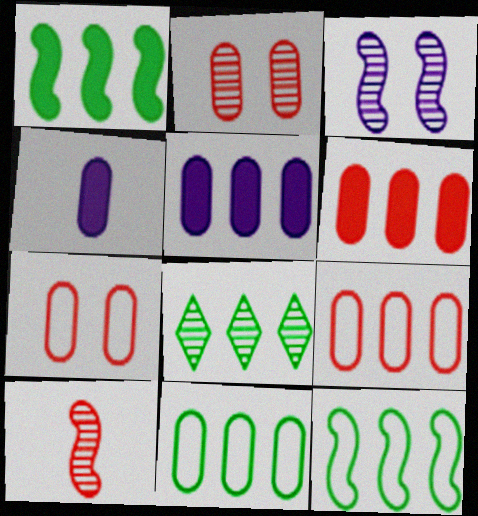[[1, 8, 11], 
[2, 4, 11]]